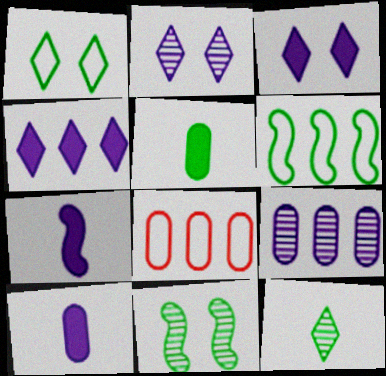[]